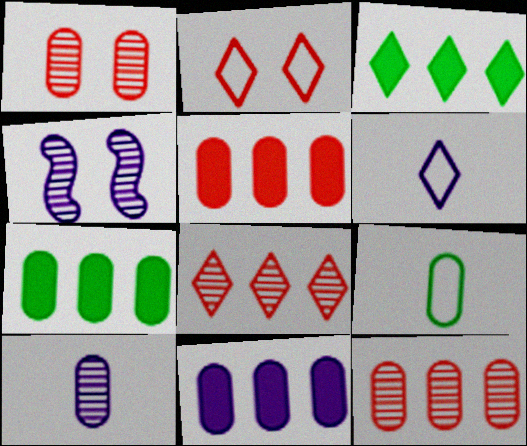[[1, 9, 11], 
[4, 6, 11], 
[5, 7, 11]]